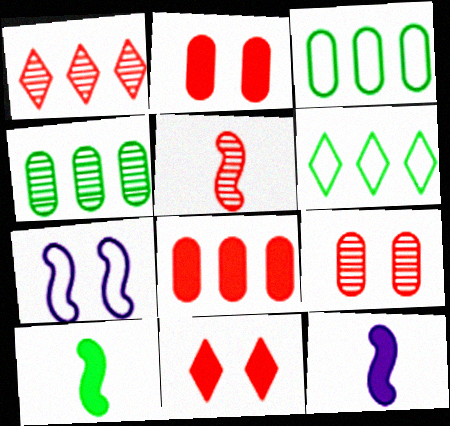[[1, 5, 9], 
[6, 9, 12]]